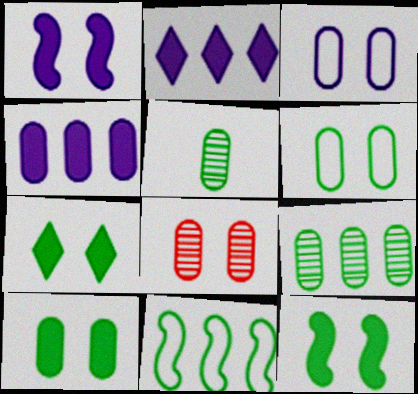[[3, 8, 10], 
[5, 7, 11], 
[7, 10, 12]]